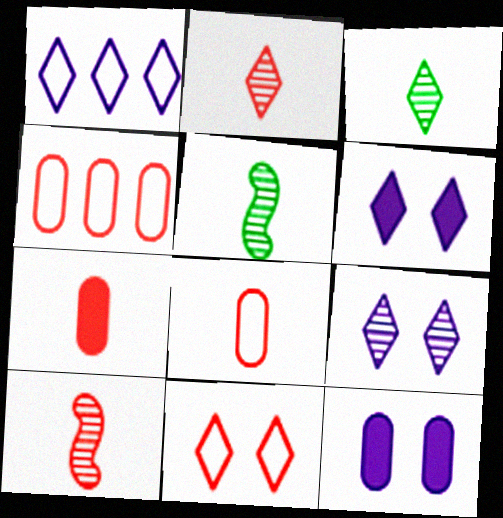[[4, 5, 6]]